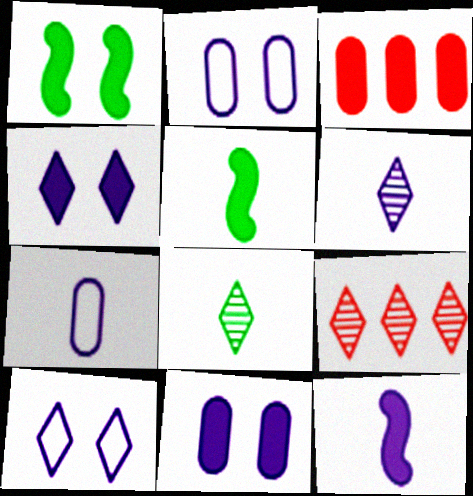[[1, 7, 9], 
[2, 5, 9], 
[3, 4, 5], 
[6, 7, 12]]